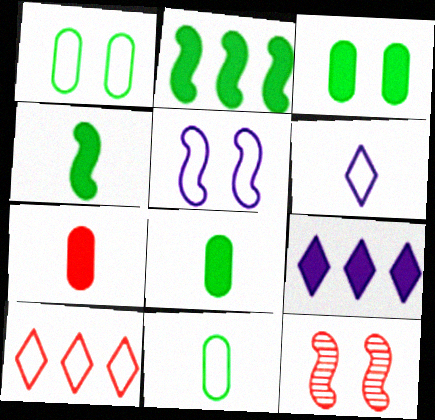[[5, 10, 11], 
[7, 10, 12], 
[9, 11, 12]]